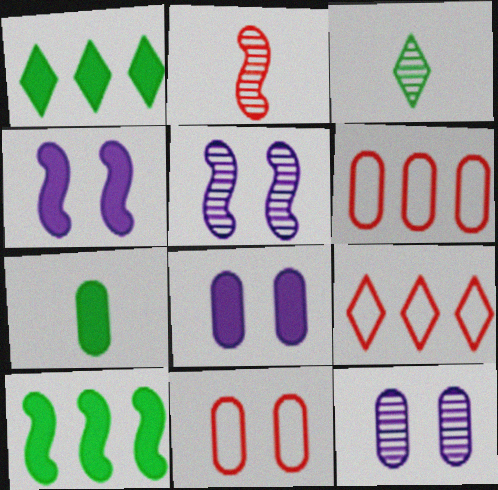[[3, 4, 6], 
[5, 7, 9], 
[6, 7, 12]]